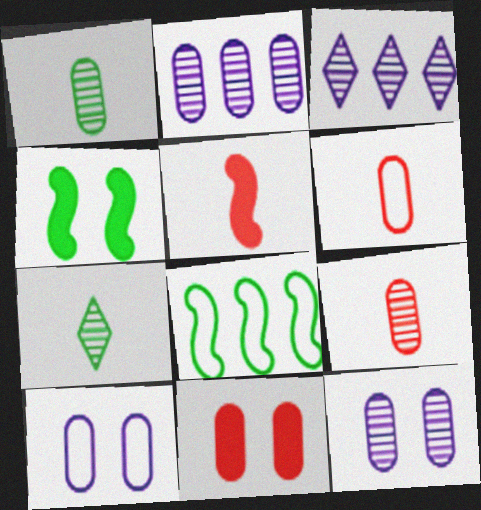[[3, 4, 6]]